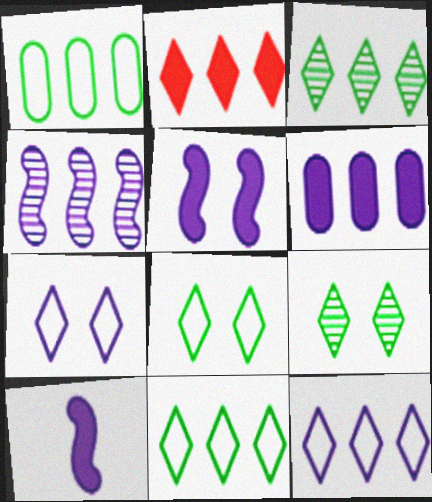[[1, 2, 4], 
[2, 3, 12], 
[4, 6, 12]]